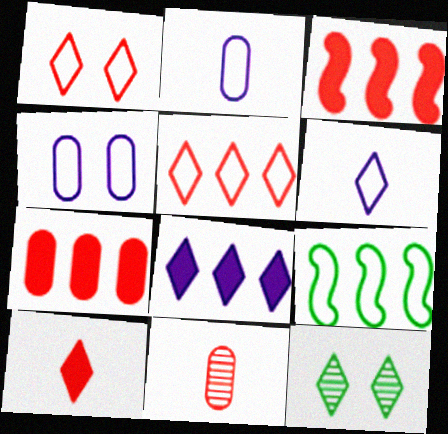[[1, 2, 9], 
[1, 3, 11], 
[2, 3, 12]]